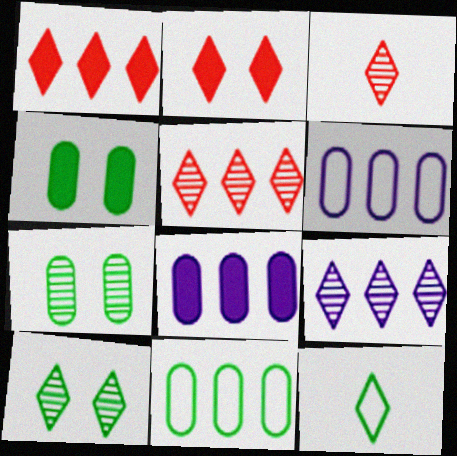[[2, 9, 12], 
[3, 9, 10]]